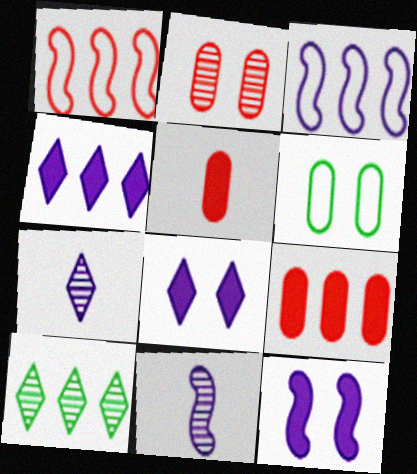[[2, 10, 11], 
[3, 9, 10], 
[3, 11, 12]]